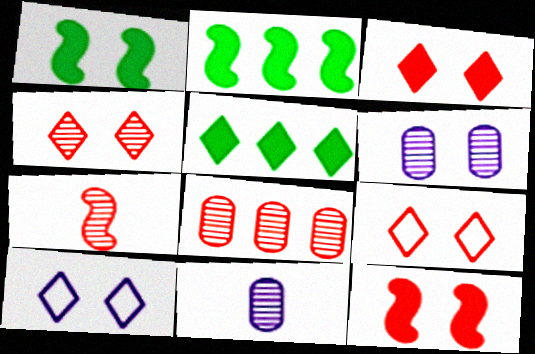[[1, 6, 9], 
[2, 9, 11], 
[3, 4, 9], 
[4, 7, 8]]